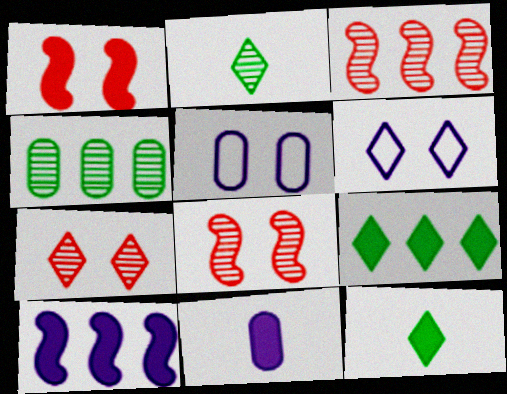[[1, 9, 11], 
[3, 5, 12]]